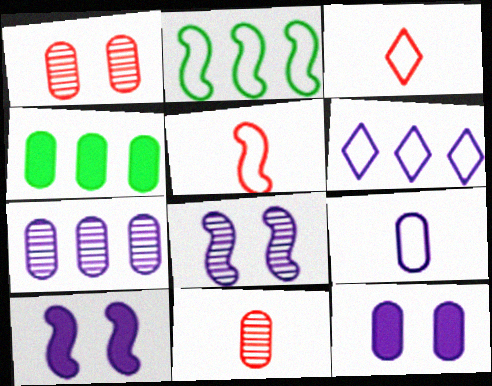[[1, 4, 9], 
[3, 4, 8], 
[7, 9, 12]]